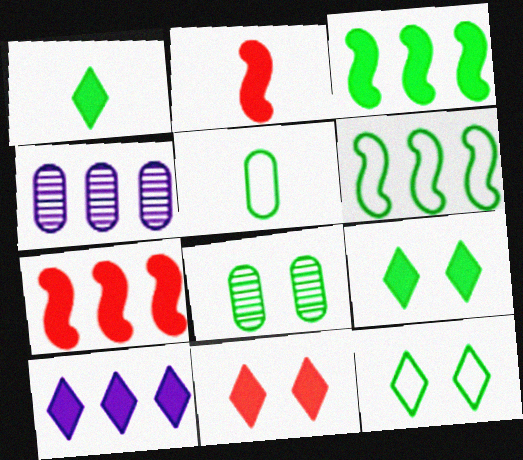[[1, 6, 8], 
[1, 10, 11], 
[2, 4, 12], 
[5, 6, 12]]